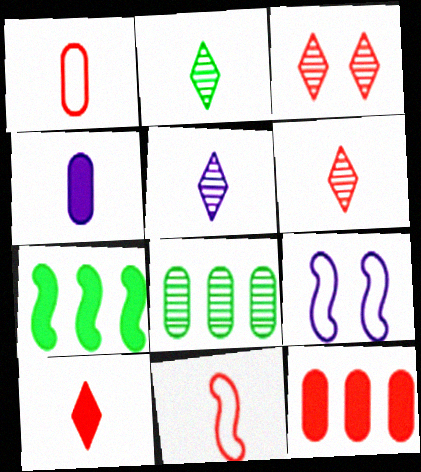[[2, 4, 11], 
[2, 5, 6], 
[2, 9, 12], 
[3, 11, 12], 
[8, 9, 10]]